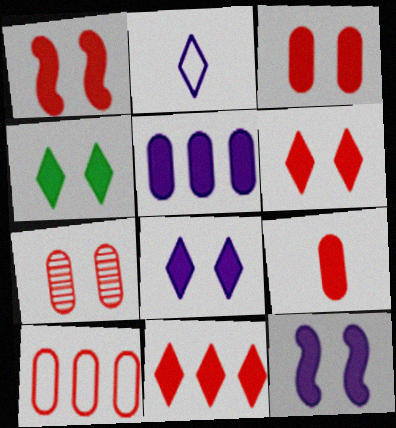[[1, 3, 6], 
[1, 9, 11], 
[3, 4, 12], 
[4, 6, 8], 
[7, 9, 10]]